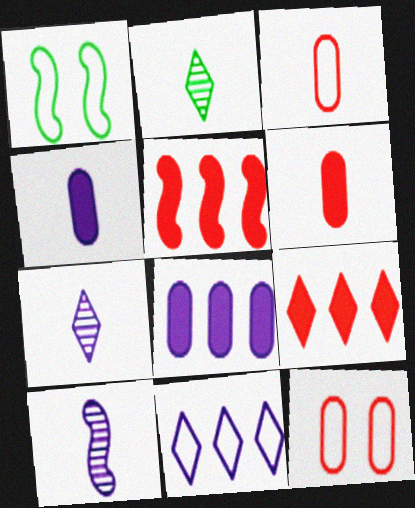[[1, 3, 11], 
[1, 5, 10]]